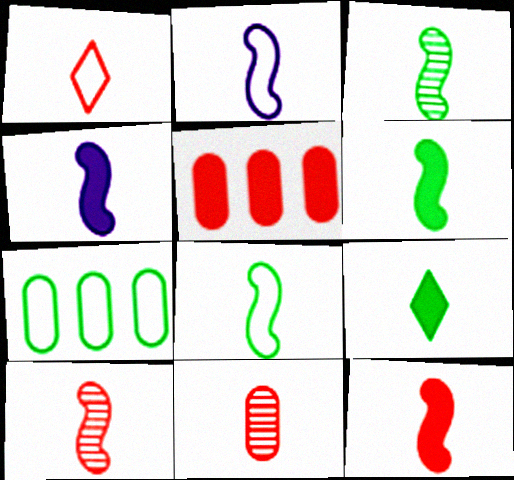[[1, 11, 12], 
[2, 3, 12], 
[2, 6, 10], 
[2, 9, 11], 
[3, 6, 8], 
[4, 6, 12], 
[4, 8, 10]]